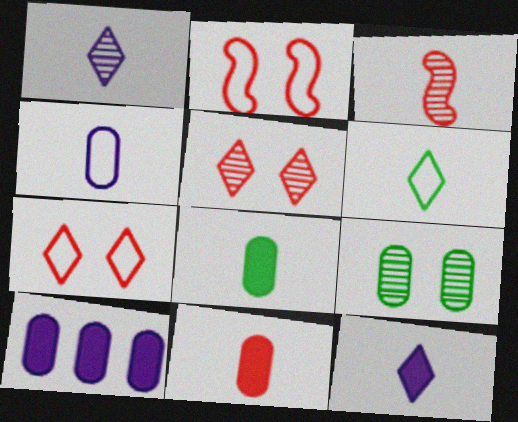[]